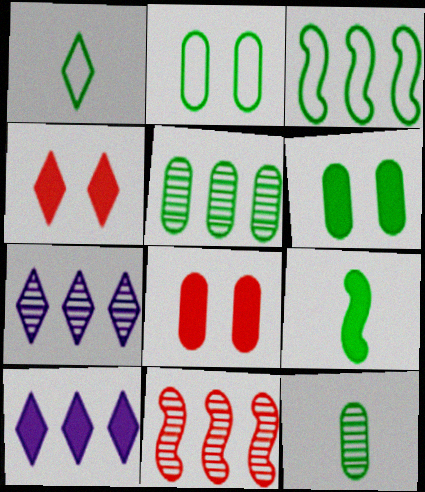[[1, 2, 3], 
[1, 4, 7], 
[1, 9, 12], 
[5, 7, 11], 
[8, 9, 10]]